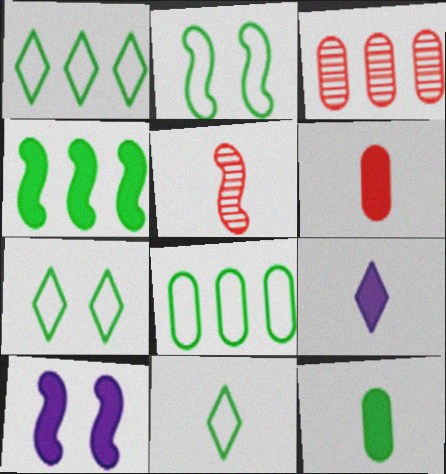[[1, 7, 11], 
[2, 3, 9], 
[2, 8, 11], 
[3, 10, 11]]